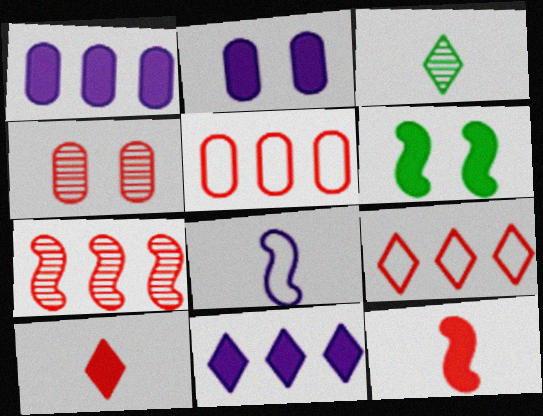[[1, 6, 10], 
[4, 9, 12], 
[6, 7, 8]]